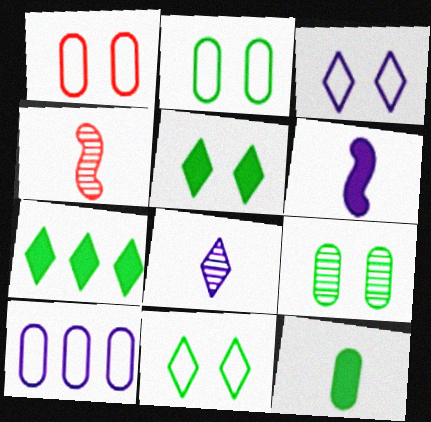[[4, 5, 10]]